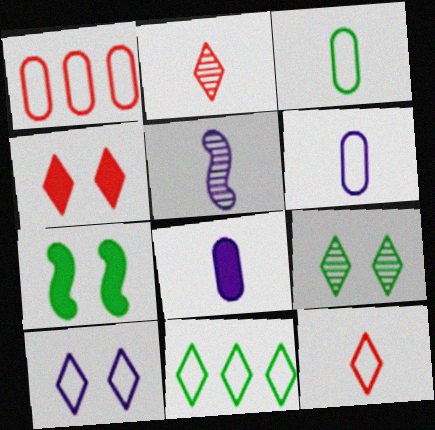[[4, 9, 10], 
[10, 11, 12]]